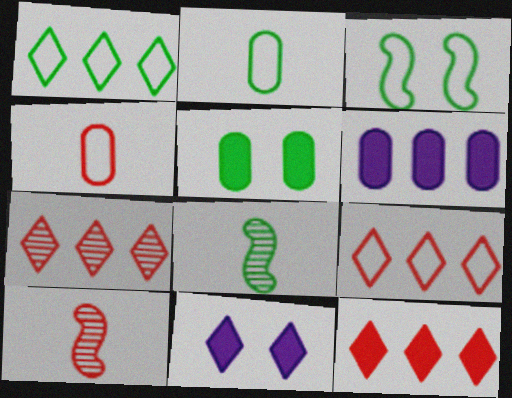[[1, 2, 3], 
[1, 5, 8], 
[7, 9, 12]]